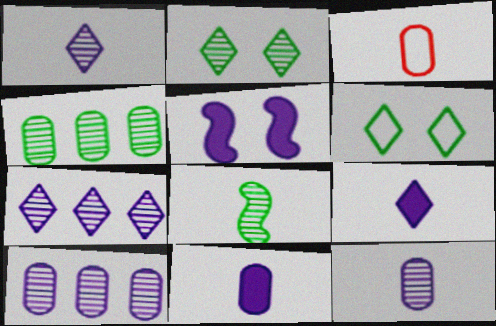[[2, 4, 8], 
[3, 8, 9]]